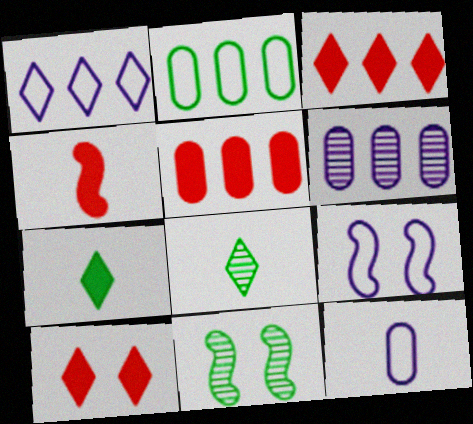[[1, 8, 10], 
[1, 9, 12], 
[2, 5, 6], 
[2, 7, 11], 
[3, 11, 12], 
[4, 5, 10], 
[4, 8, 12], 
[5, 8, 9]]